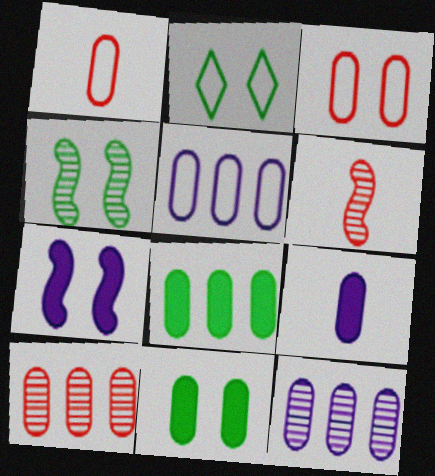[[1, 11, 12], 
[2, 4, 11], 
[5, 8, 10]]